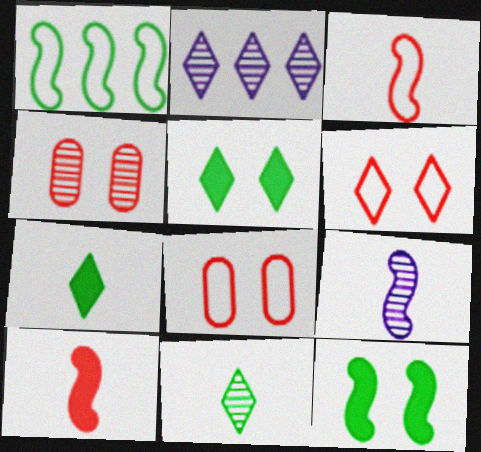[[2, 6, 7]]